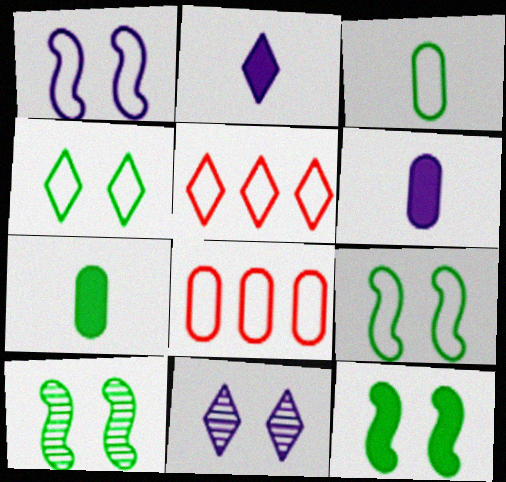[[1, 3, 5], 
[2, 8, 10], 
[5, 6, 10], 
[9, 10, 12]]